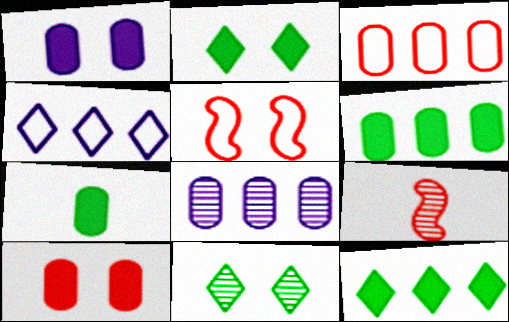[[1, 5, 11], 
[3, 6, 8], 
[8, 9, 11]]